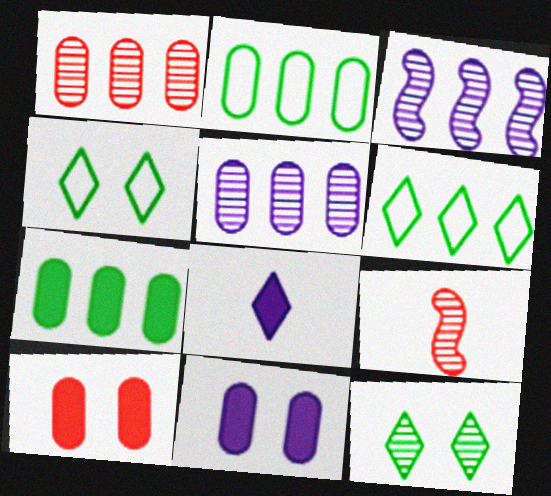[[5, 9, 12], 
[6, 9, 11]]